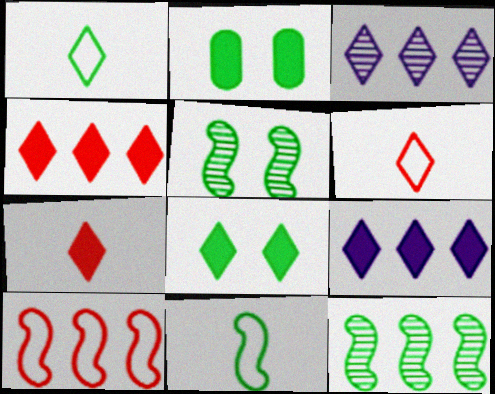[[1, 2, 12], 
[3, 6, 8], 
[7, 8, 9]]